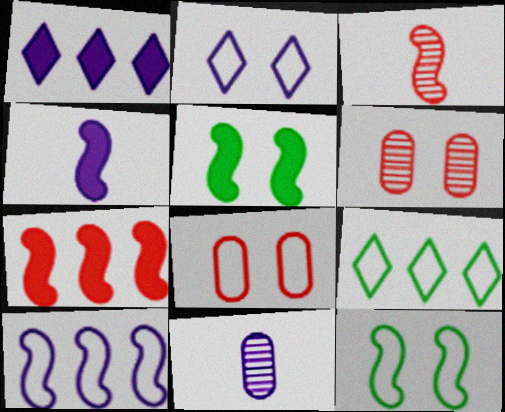[[2, 5, 6], 
[2, 8, 12], 
[3, 5, 10], 
[4, 5, 7], 
[4, 6, 9]]